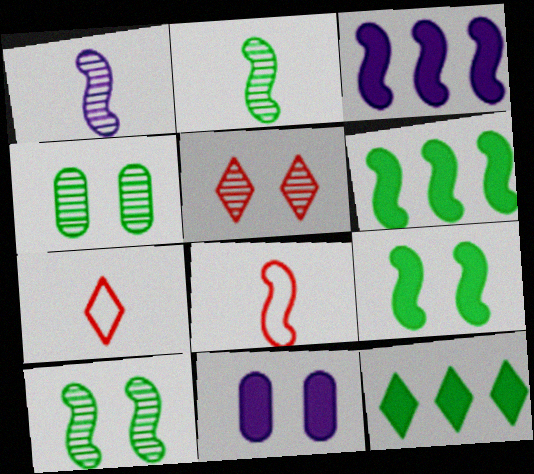[[3, 4, 7], 
[3, 8, 10]]